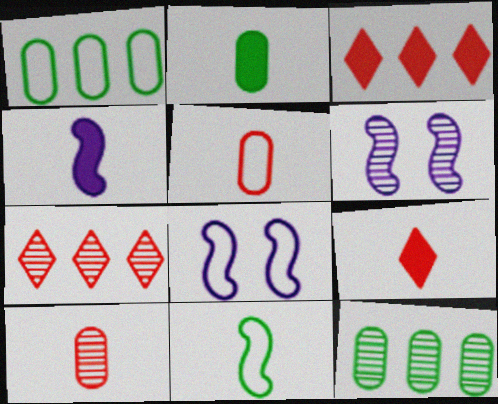[[1, 6, 9], 
[2, 4, 9], 
[2, 7, 8], 
[8, 9, 12]]